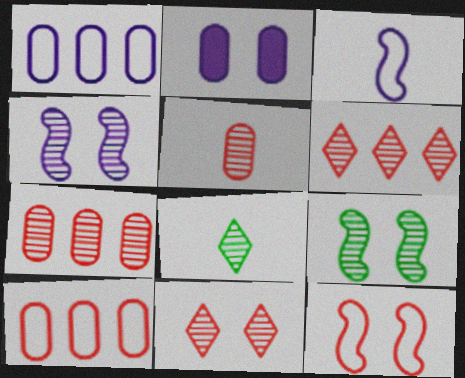[[4, 7, 8]]